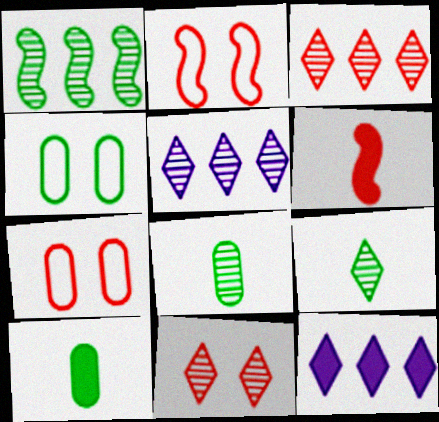[[2, 5, 10], 
[2, 8, 12], 
[3, 6, 7], 
[4, 5, 6], 
[5, 9, 11]]